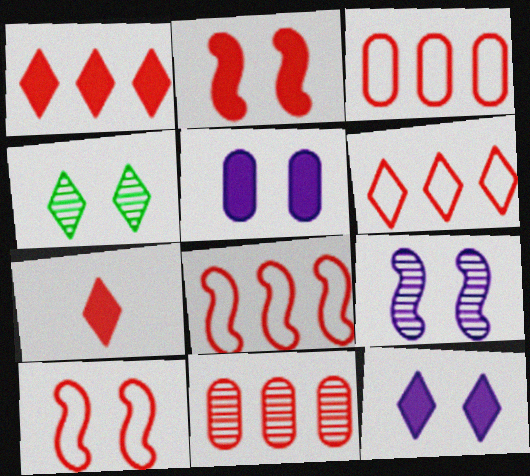[[1, 8, 11], 
[3, 6, 8], 
[4, 5, 10], 
[7, 10, 11]]